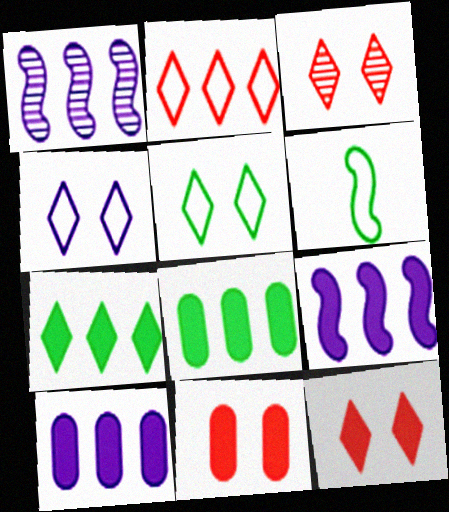[[1, 2, 8], 
[3, 6, 10]]